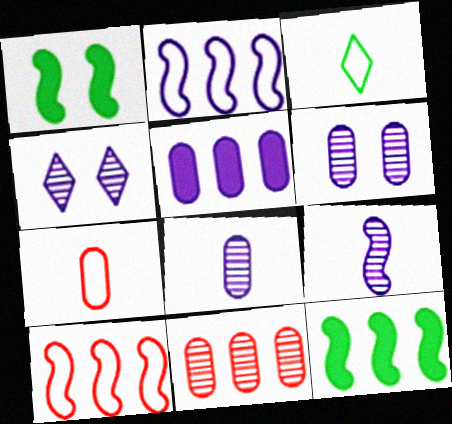[[1, 9, 10], 
[4, 7, 12]]